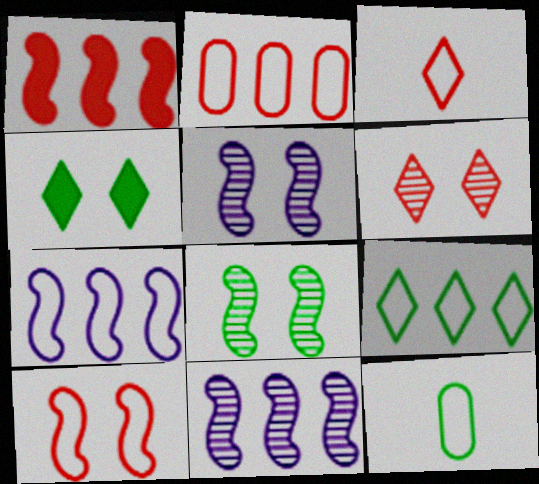[[2, 3, 10], 
[2, 7, 9]]